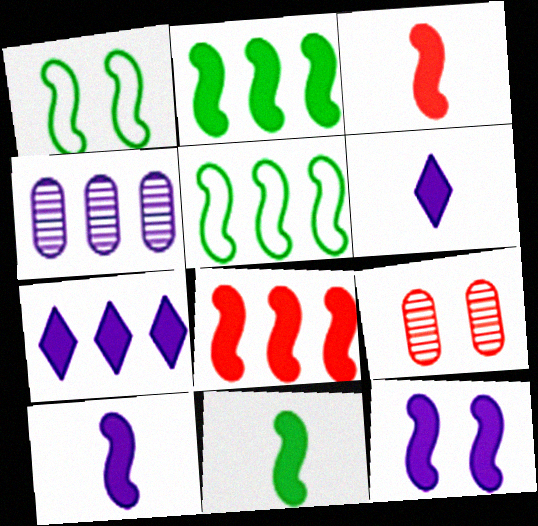[[2, 3, 12], 
[3, 10, 11], 
[5, 6, 9], 
[8, 11, 12]]